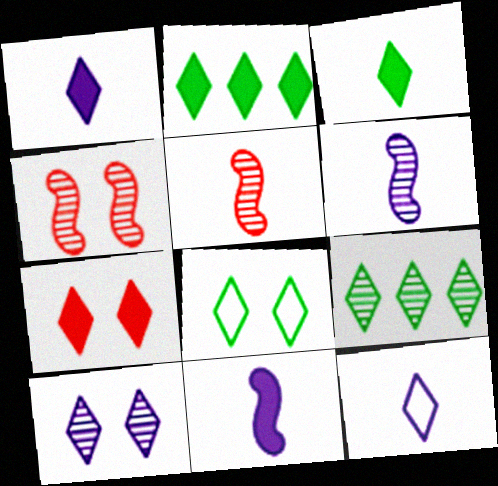[[1, 2, 7], 
[3, 8, 9], 
[7, 8, 10], 
[7, 9, 12]]